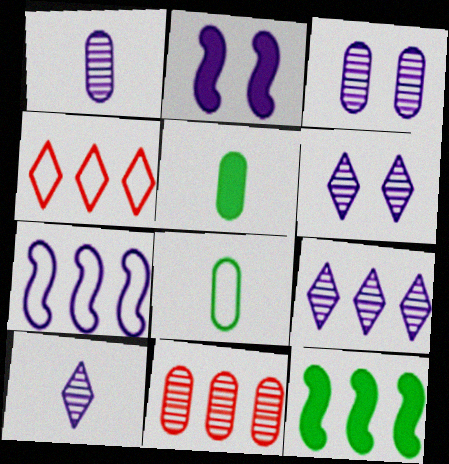[[6, 9, 10]]